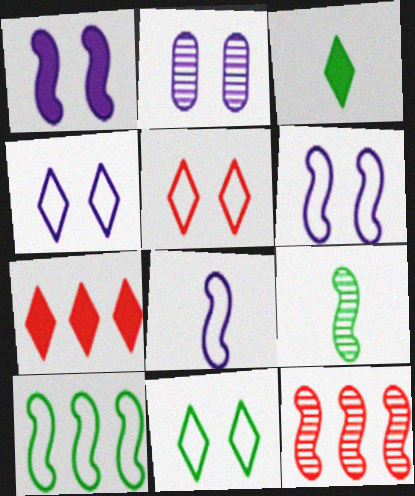[[1, 2, 4], 
[4, 5, 11]]